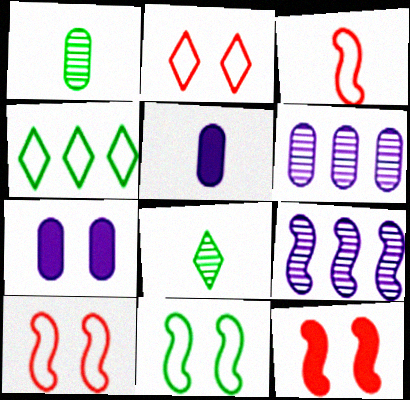[[3, 5, 8]]